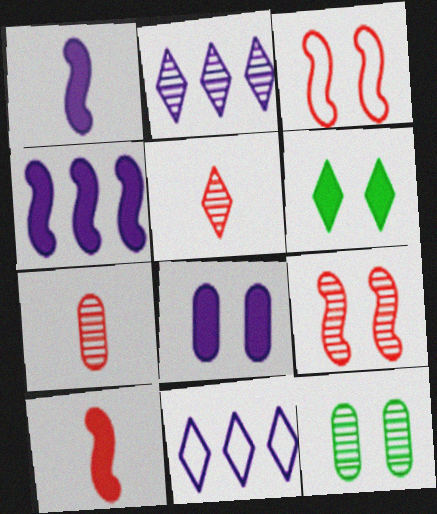[[5, 6, 11], 
[10, 11, 12]]